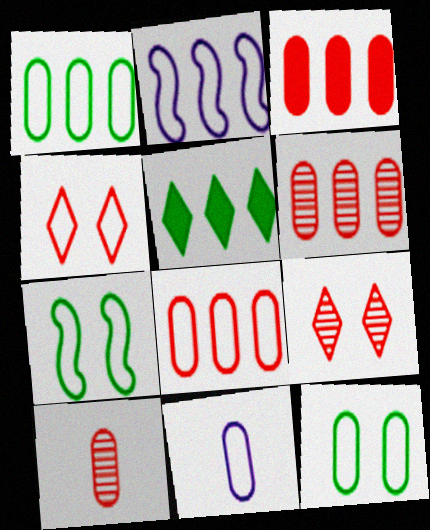[[2, 5, 6], 
[3, 6, 8], 
[8, 11, 12]]